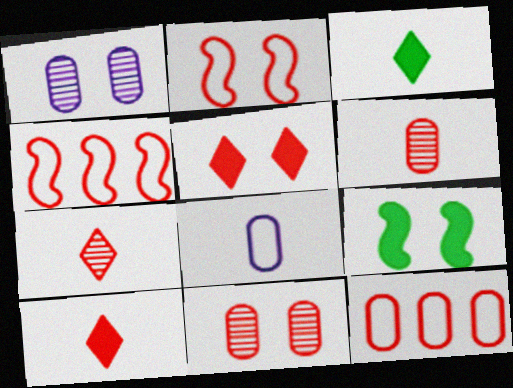[[1, 3, 4], 
[2, 5, 11], 
[4, 5, 6], 
[4, 10, 11]]